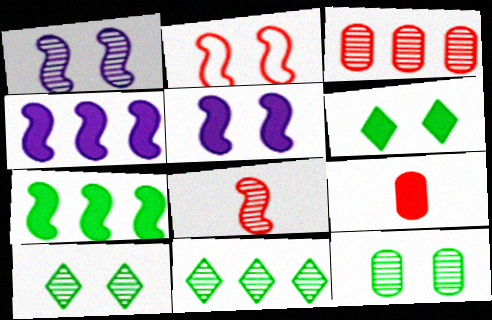[[4, 6, 9]]